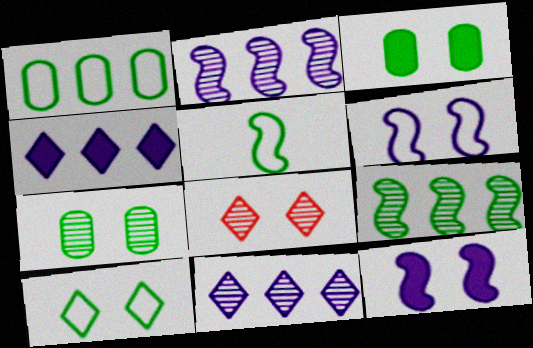[[1, 5, 10], 
[3, 6, 8]]